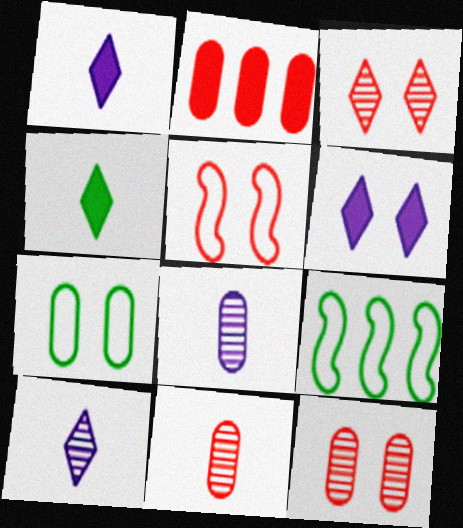[[1, 9, 12], 
[2, 7, 8], 
[6, 9, 11]]